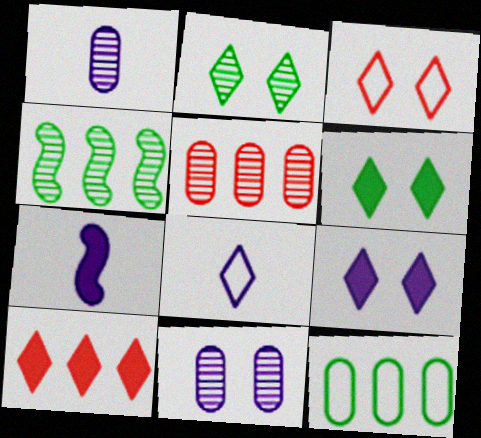[[1, 7, 8], 
[2, 3, 9], 
[2, 8, 10]]